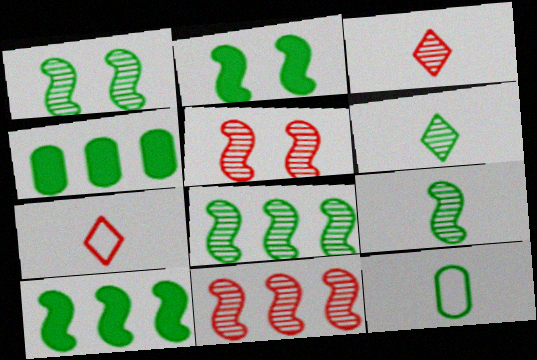[[1, 8, 9]]